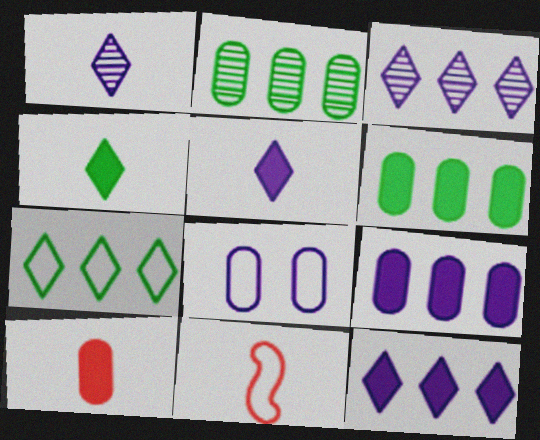[[2, 8, 10], 
[7, 8, 11]]